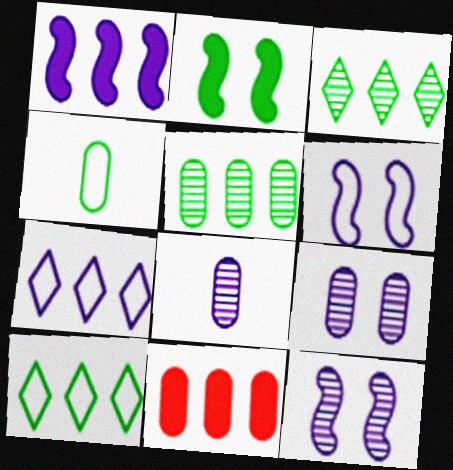[[2, 3, 4], 
[4, 9, 11]]